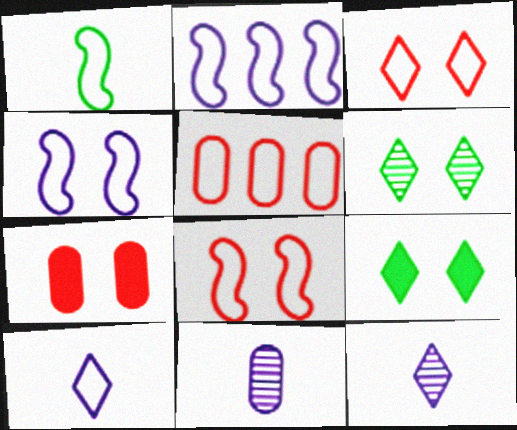[[1, 2, 8], 
[4, 6, 7]]